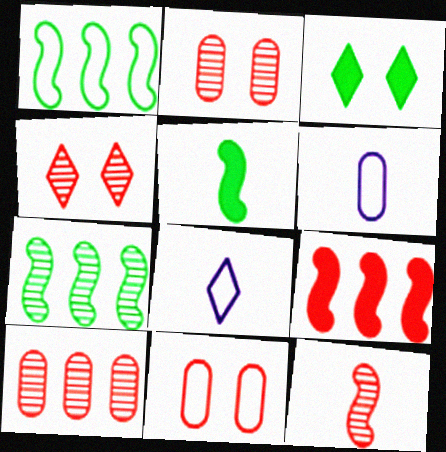[[1, 8, 11], 
[4, 10, 12]]